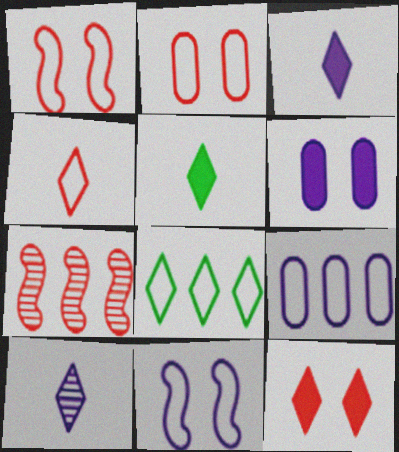[[4, 5, 10], 
[8, 10, 12]]